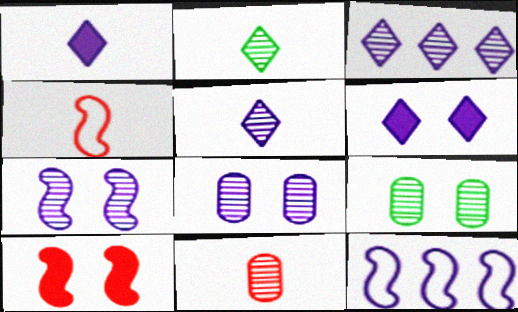[[1, 8, 12]]